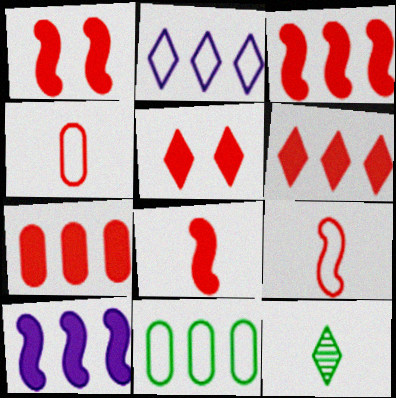[[1, 3, 8], 
[2, 5, 12], 
[3, 6, 7], 
[5, 7, 8]]